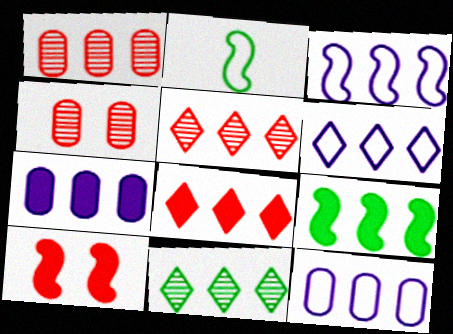[[1, 6, 9], 
[3, 6, 12], 
[5, 9, 12], 
[6, 8, 11], 
[7, 8, 9]]